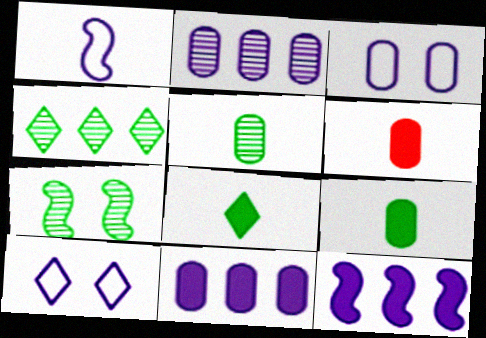[[4, 5, 7]]